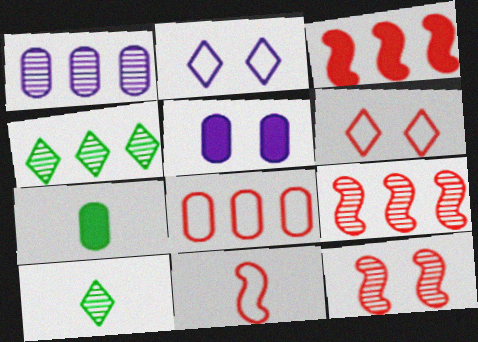[[1, 4, 9], 
[1, 10, 12], 
[2, 7, 9], 
[3, 11, 12], 
[4, 5, 11], 
[6, 8, 11]]